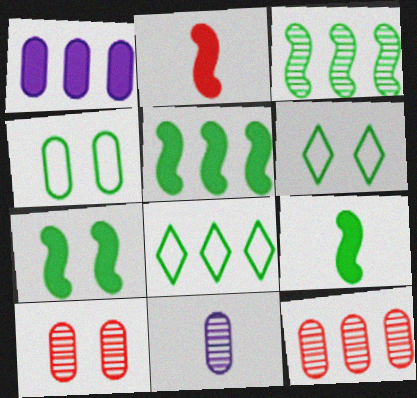[[5, 7, 9]]